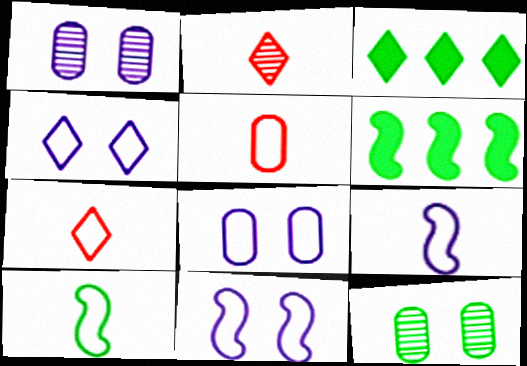[[1, 6, 7], 
[2, 3, 4], 
[2, 6, 8], 
[3, 10, 12], 
[4, 8, 11]]